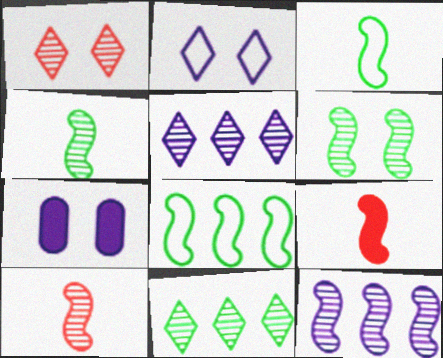[[6, 10, 12]]